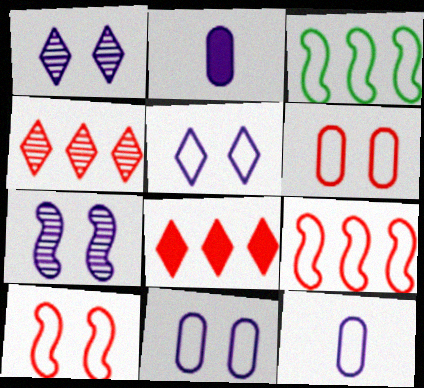[]